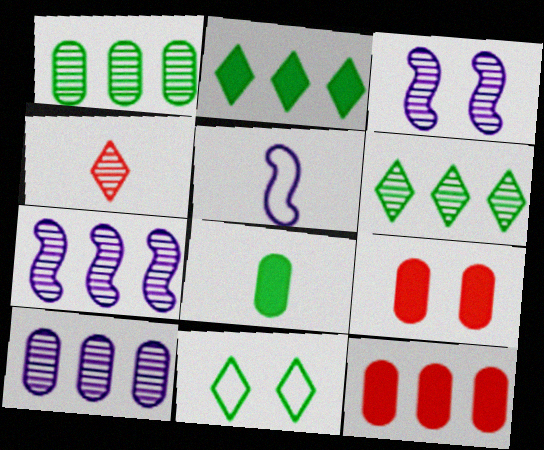[[1, 3, 4], 
[3, 9, 11], 
[4, 5, 8], 
[5, 6, 9]]